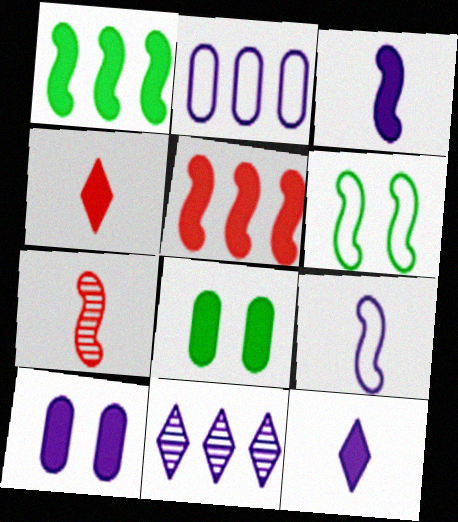[[1, 4, 10], 
[5, 8, 12], 
[9, 10, 11]]